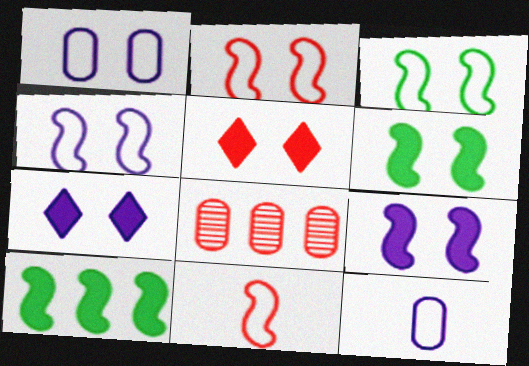[[2, 3, 4], 
[5, 8, 11]]